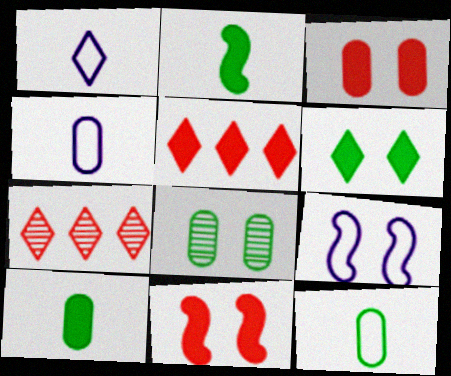[[1, 6, 7], 
[7, 9, 10]]